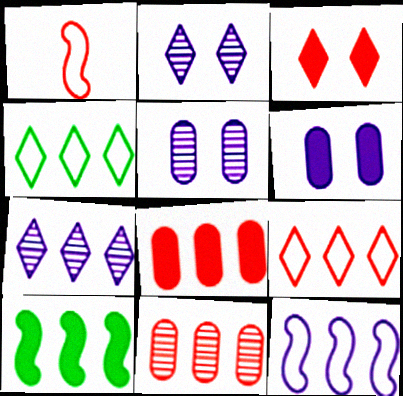[[1, 3, 11]]